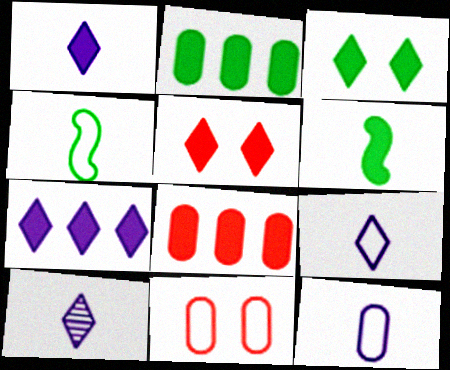[[1, 9, 10], 
[2, 3, 6]]